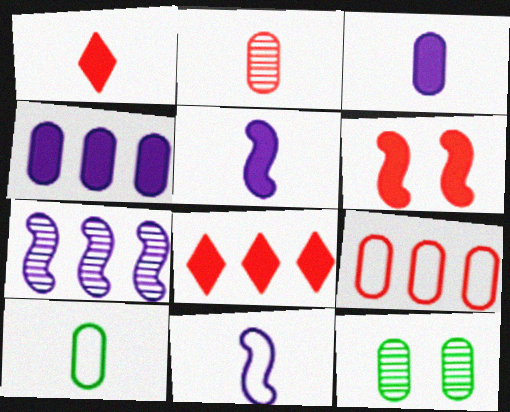[[2, 3, 10], 
[3, 9, 12], 
[8, 11, 12]]